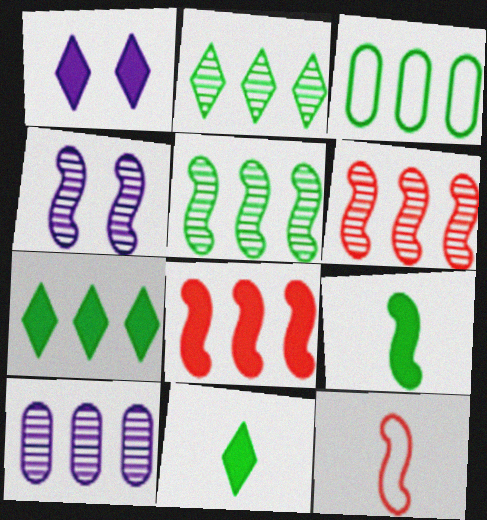[[2, 6, 10], 
[3, 5, 7]]